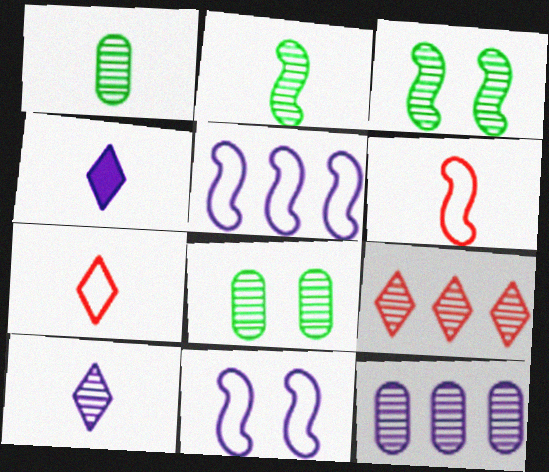[[1, 4, 6], 
[4, 11, 12]]